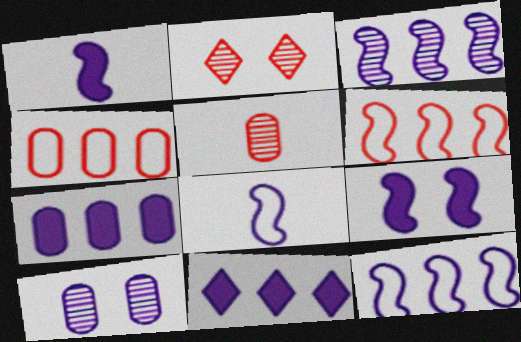[[3, 8, 9], 
[8, 10, 11]]